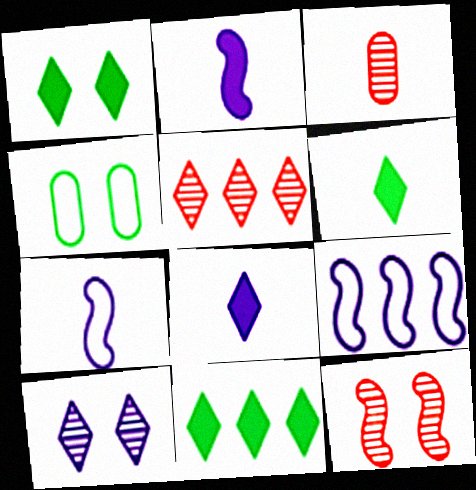[[1, 3, 9], 
[1, 6, 11], 
[2, 4, 5], 
[3, 5, 12], 
[3, 6, 7]]